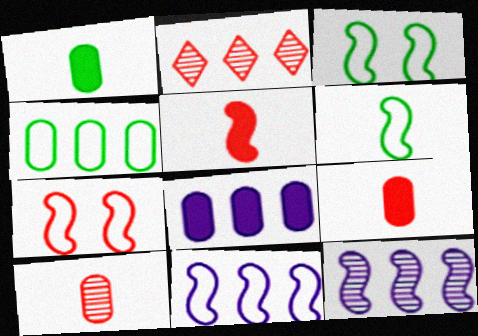[[2, 7, 9], 
[3, 5, 12], 
[6, 7, 11]]